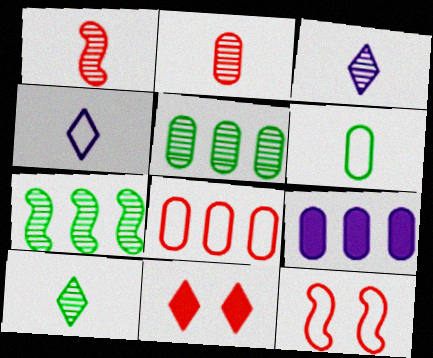[[1, 8, 11], 
[5, 8, 9], 
[9, 10, 12]]